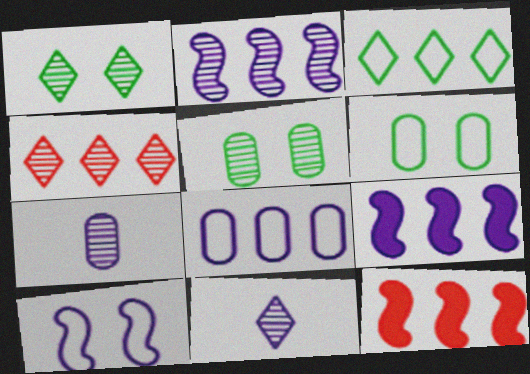[[1, 4, 11], 
[6, 11, 12]]